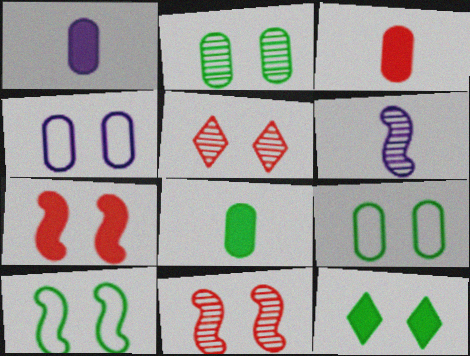[[1, 3, 8], 
[2, 10, 12], 
[4, 11, 12]]